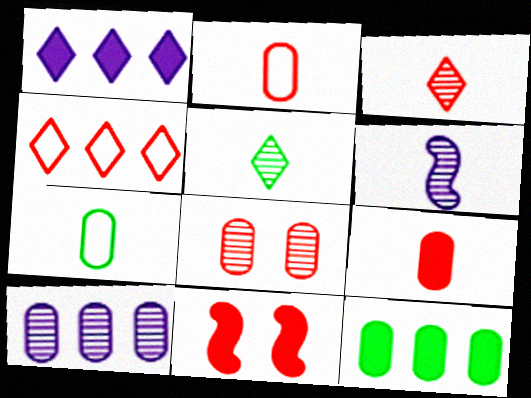[]